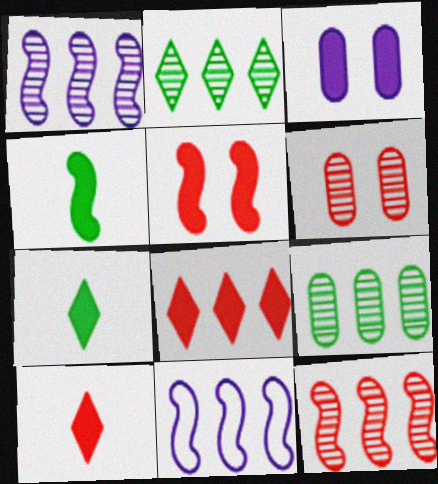[[3, 4, 8], 
[6, 7, 11], 
[8, 9, 11]]